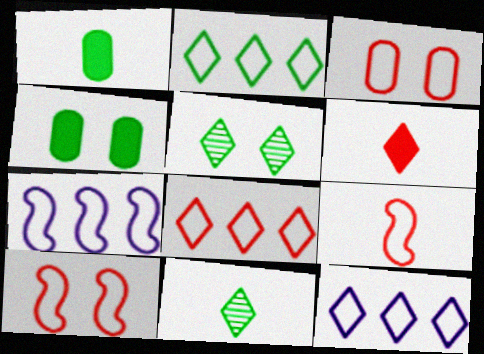[[2, 8, 12], 
[3, 8, 9], 
[5, 6, 12]]